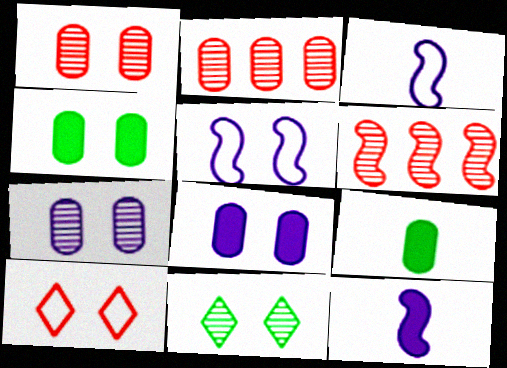[]